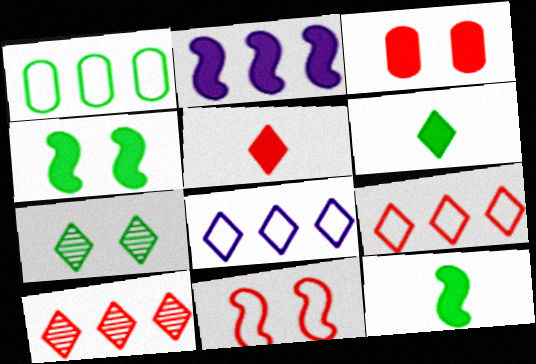[[1, 2, 10], 
[1, 7, 12], 
[2, 3, 6], 
[5, 7, 8]]